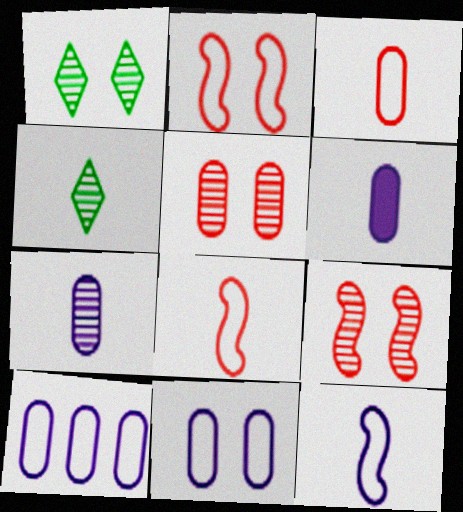[[4, 6, 8]]